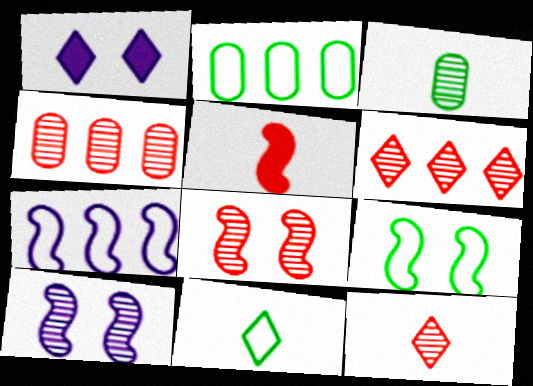[[1, 6, 11], 
[2, 9, 11], 
[3, 6, 10], 
[4, 8, 12]]